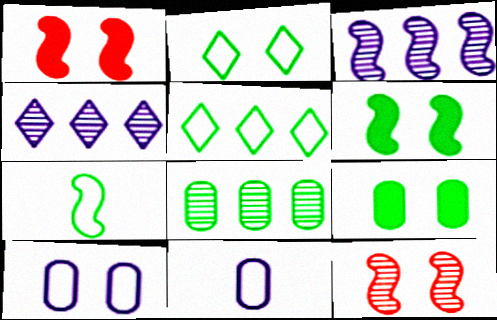[[1, 3, 7]]